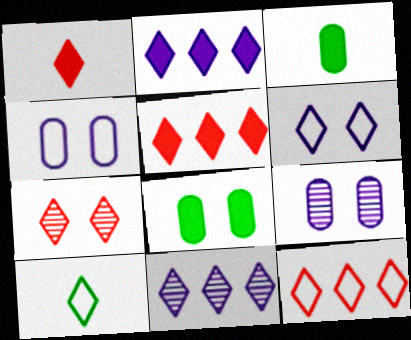[[1, 7, 12], 
[2, 7, 10], 
[6, 10, 12]]